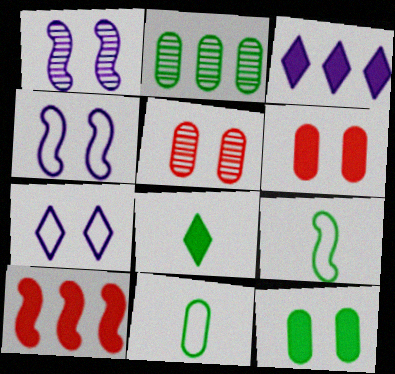[[1, 9, 10], 
[2, 11, 12], 
[3, 5, 9]]